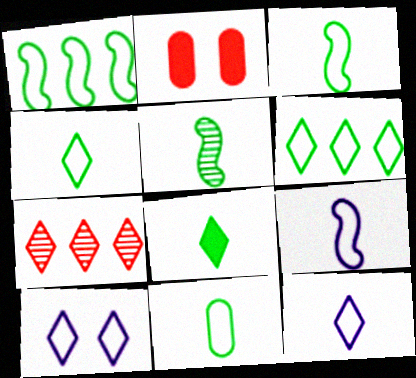[[3, 4, 11], 
[5, 8, 11], 
[7, 8, 10]]